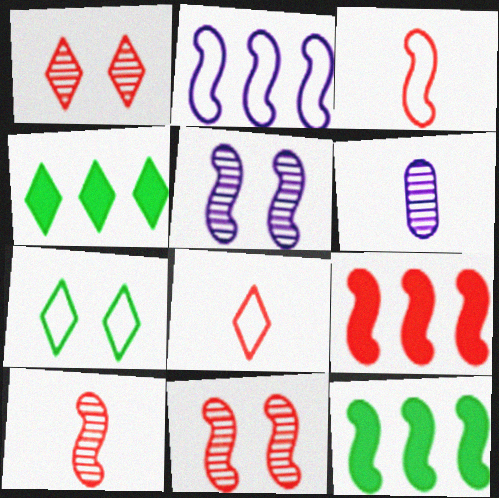[[3, 5, 12], 
[3, 9, 11], 
[6, 7, 9]]